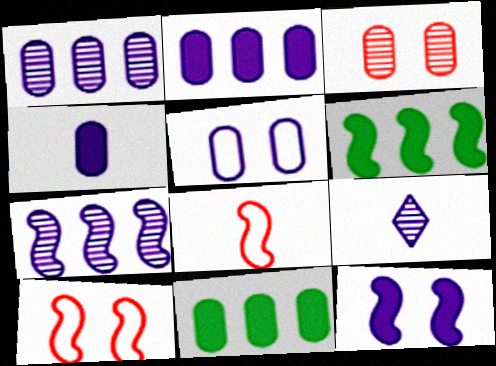[[1, 4, 5], 
[9, 10, 11]]